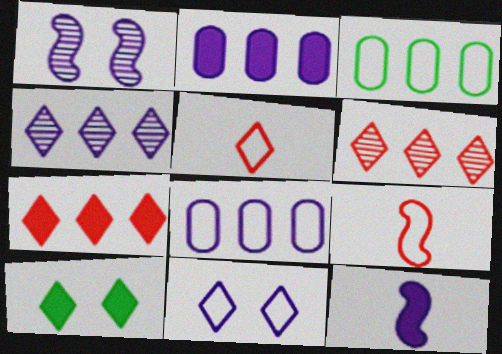[[3, 9, 11], 
[4, 5, 10]]